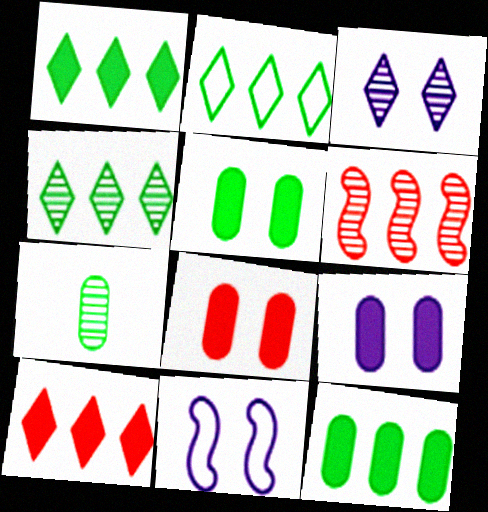[[1, 2, 4], 
[3, 6, 7], 
[3, 9, 11], 
[5, 8, 9], 
[7, 10, 11]]